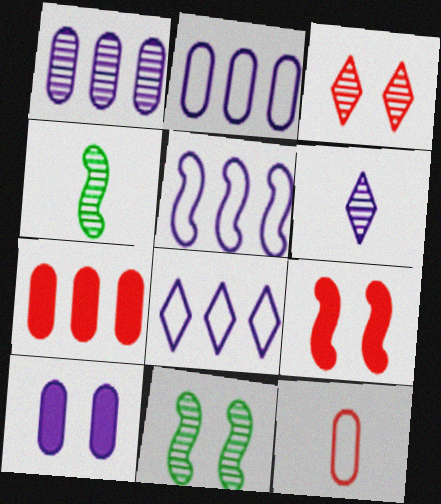[[1, 3, 4], 
[2, 5, 8], 
[4, 5, 9], 
[5, 6, 10]]